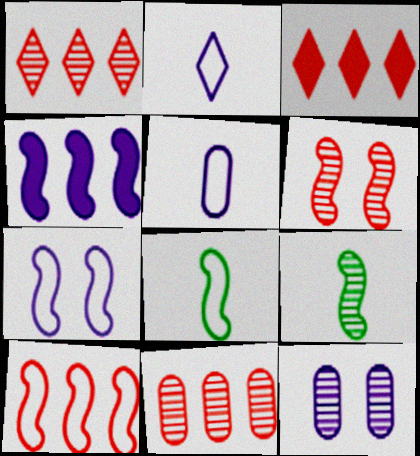[[1, 9, 12], 
[2, 4, 12], 
[3, 8, 12], 
[3, 10, 11], 
[4, 6, 8], 
[7, 8, 10]]